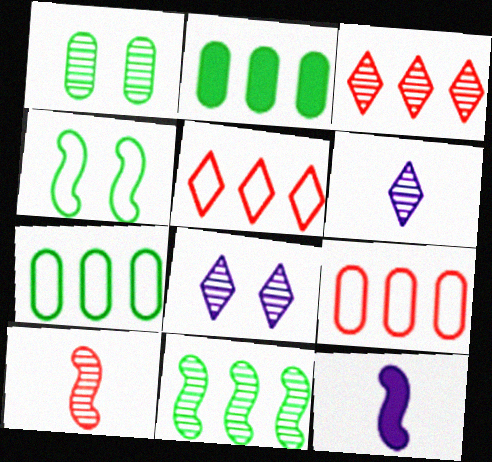[[1, 5, 12]]